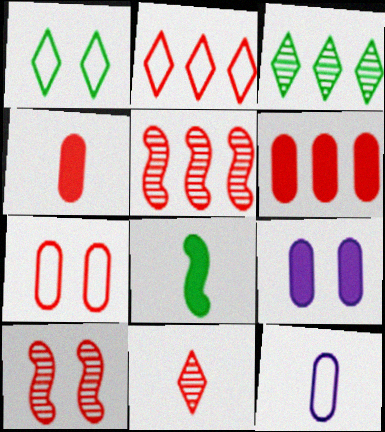[[1, 9, 10], 
[2, 4, 10], 
[2, 5, 6], 
[8, 11, 12]]